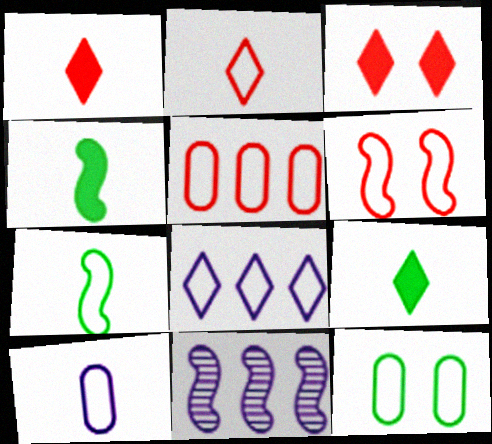[[1, 11, 12], 
[2, 5, 6], 
[2, 7, 10], 
[4, 6, 11], 
[5, 10, 12]]